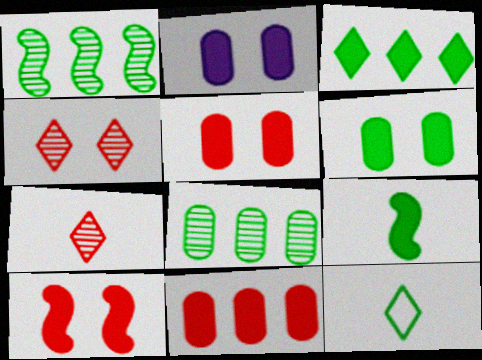[[1, 6, 12], 
[2, 5, 6], 
[3, 6, 9]]